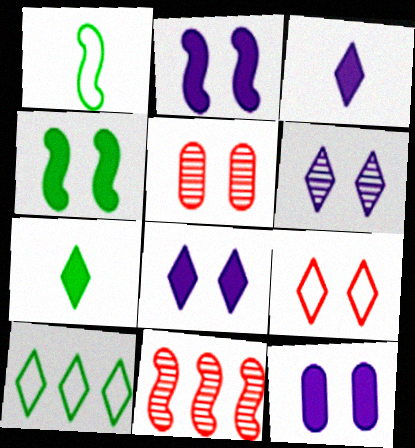[[1, 2, 11], 
[2, 8, 12]]